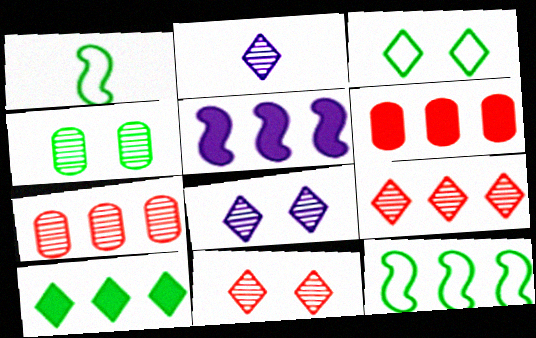[[1, 4, 10], 
[1, 6, 8], 
[5, 6, 10]]